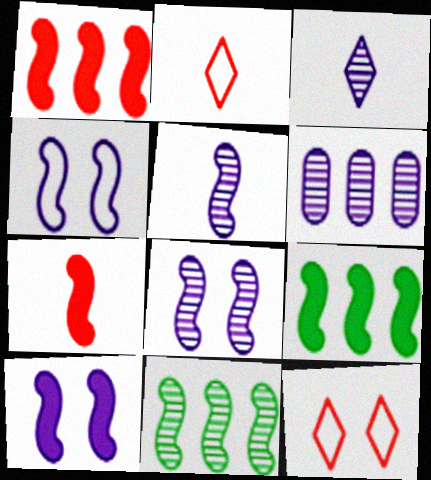[[3, 6, 8], 
[4, 7, 11], 
[4, 8, 10], 
[7, 9, 10]]